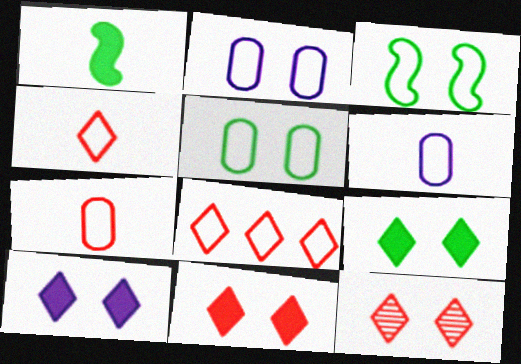[[3, 6, 8], 
[9, 10, 11]]